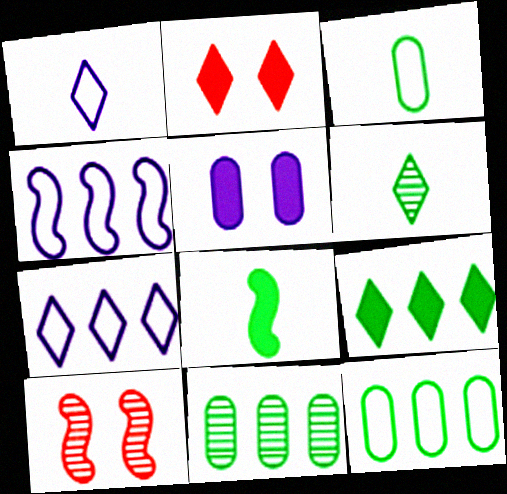[[2, 6, 7], 
[3, 6, 8], 
[4, 8, 10]]